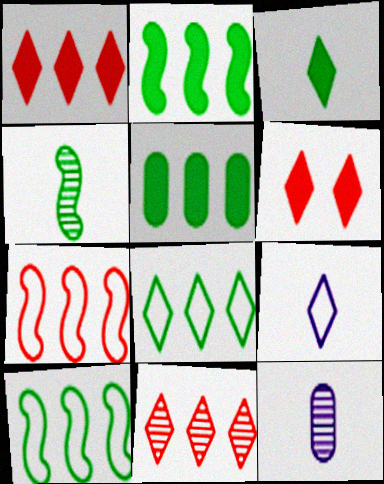[[6, 10, 12]]